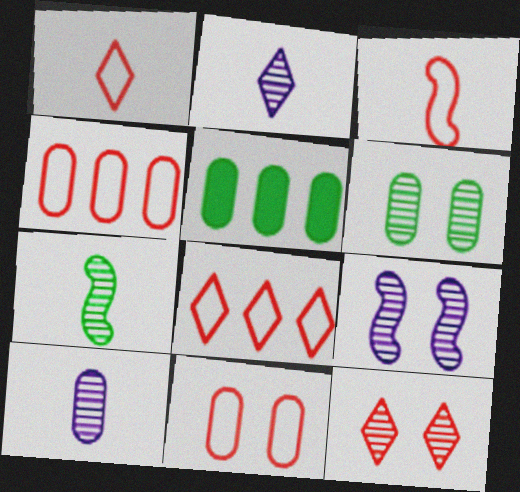[[1, 5, 9], 
[3, 8, 11], 
[5, 10, 11], 
[6, 9, 12]]